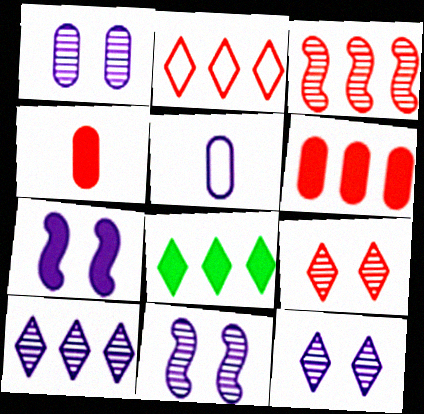[[1, 11, 12], 
[2, 3, 6], 
[2, 8, 10], 
[4, 7, 8], 
[5, 7, 10]]